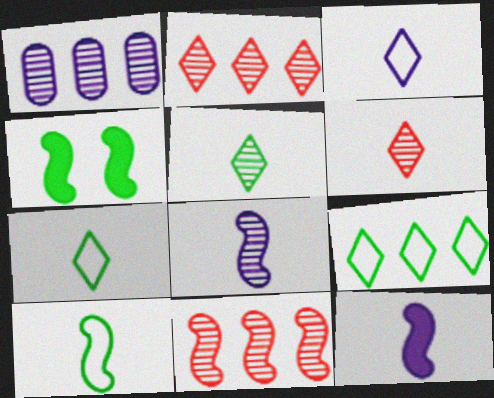[]